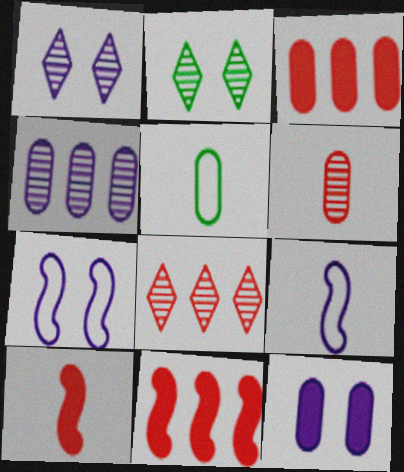[[1, 5, 11], 
[1, 7, 12], 
[2, 3, 9]]